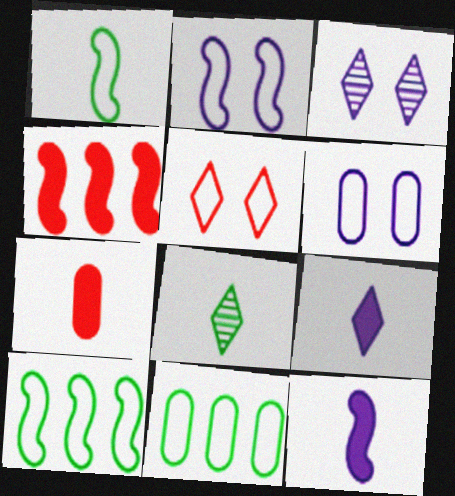[[3, 7, 10], 
[4, 6, 8]]